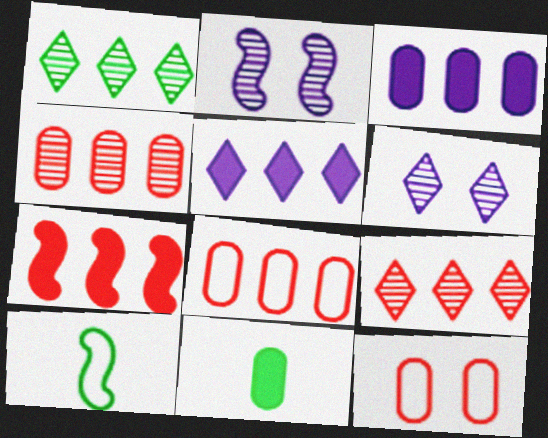[[2, 7, 10], 
[7, 8, 9]]